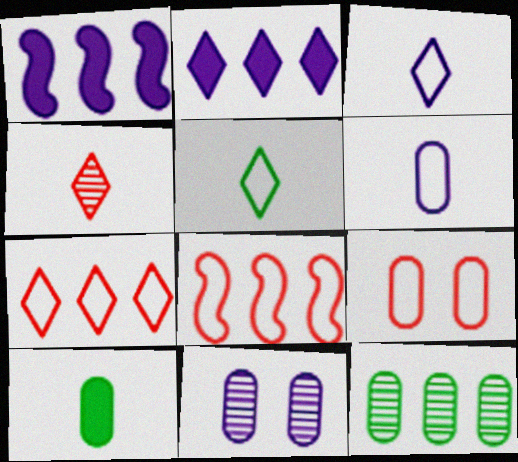[[1, 3, 11], 
[1, 7, 12], 
[2, 8, 12]]